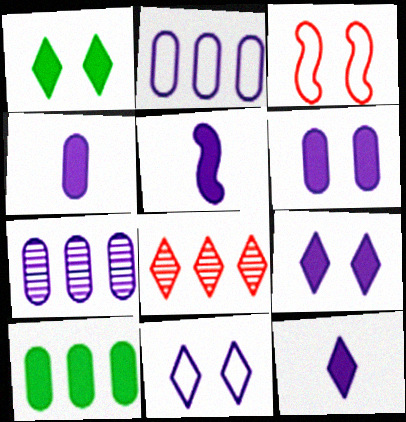[[4, 5, 12], 
[5, 7, 11]]